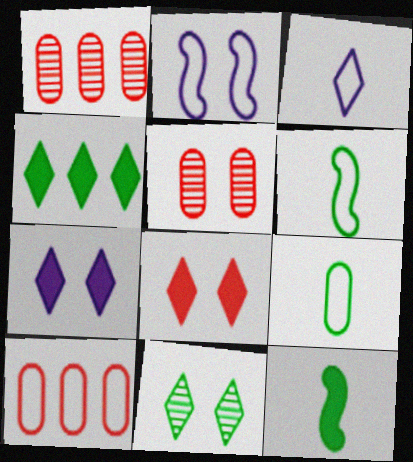[[1, 6, 7]]